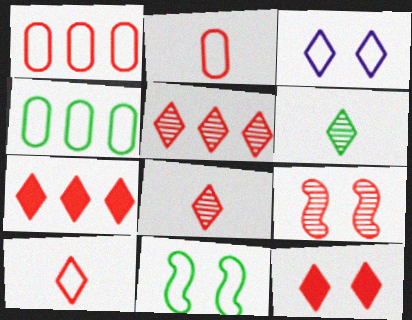[[2, 7, 9], 
[3, 6, 7], 
[5, 10, 12]]